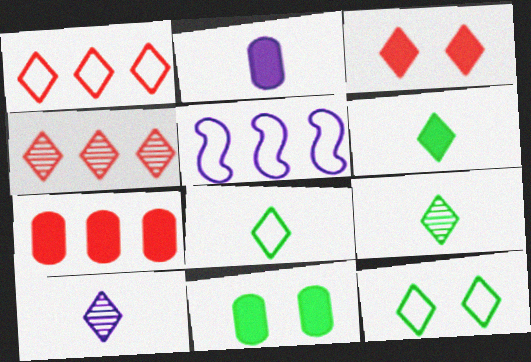[[2, 7, 11], 
[6, 8, 9]]